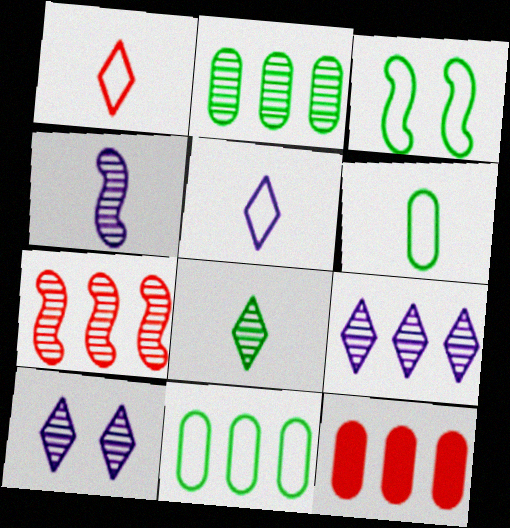[[2, 7, 9]]